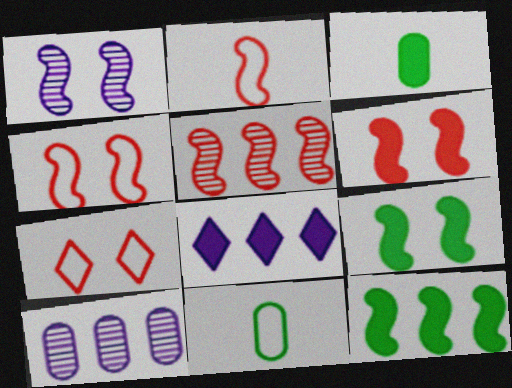[[1, 2, 12], 
[1, 4, 9], 
[2, 5, 6], 
[3, 6, 8]]